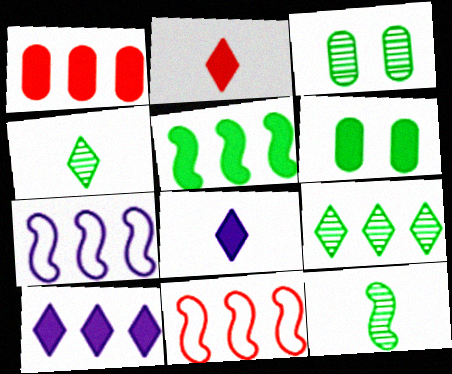[[1, 5, 10], 
[1, 7, 9], 
[2, 3, 7], 
[3, 8, 11], 
[3, 9, 12]]